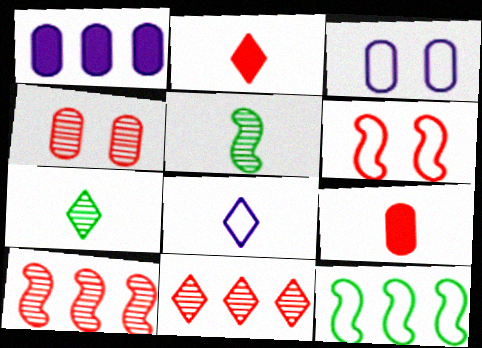[[1, 6, 7], 
[1, 11, 12], 
[2, 7, 8], 
[5, 8, 9], 
[6, 9, 11]]